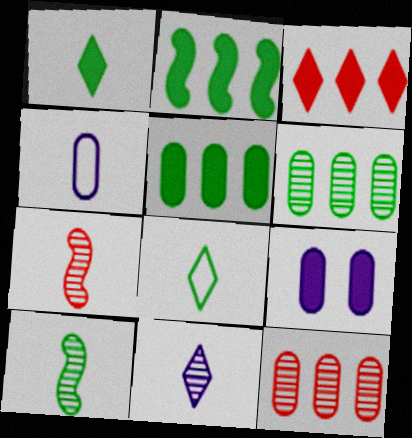[[1, 4, 7]]